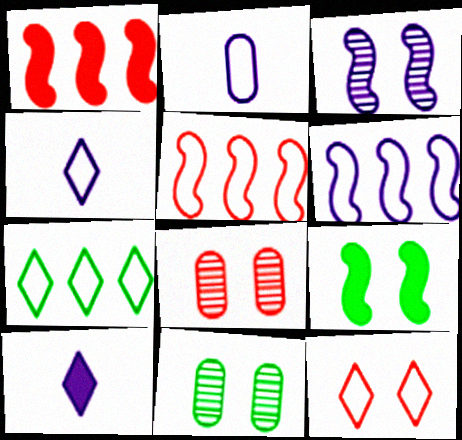[[1, 4, 11], 
[4, 7, 12], 
[5, 10, 11]]